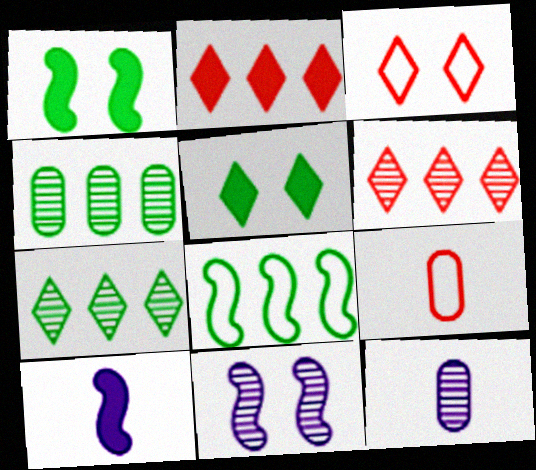[[3, 4, 10]]